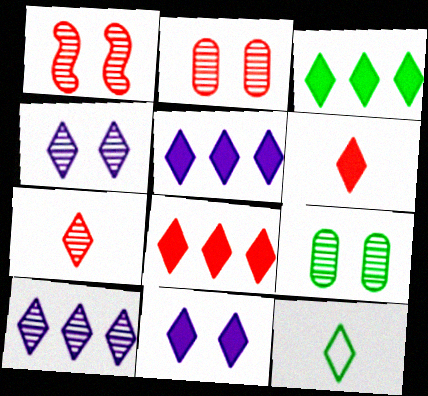[[1, 4, 9], 
[3, 5, 8], 
[3, 6, 11], 
[4, 8, 12]]